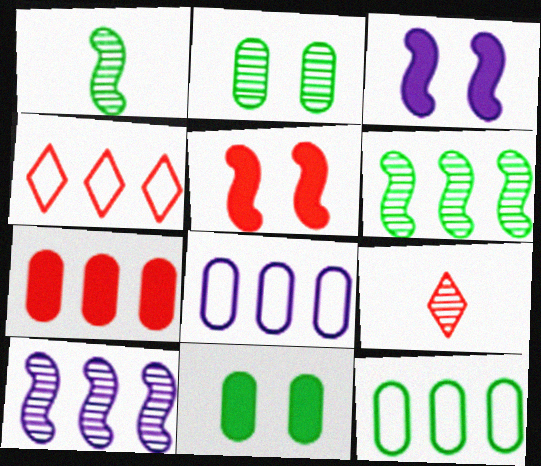[[2, 9, 10], 
[3, 9, 12]]